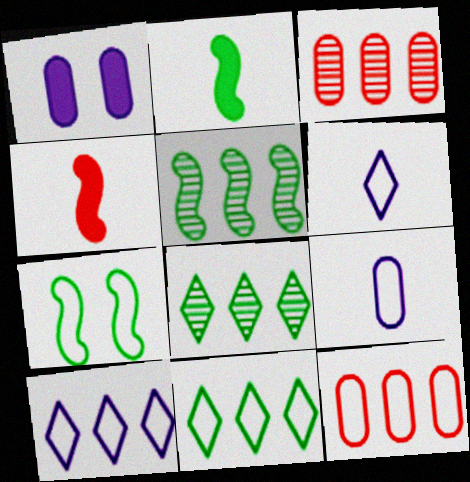[[2, 5, 7], 
[6, 7, 12]]